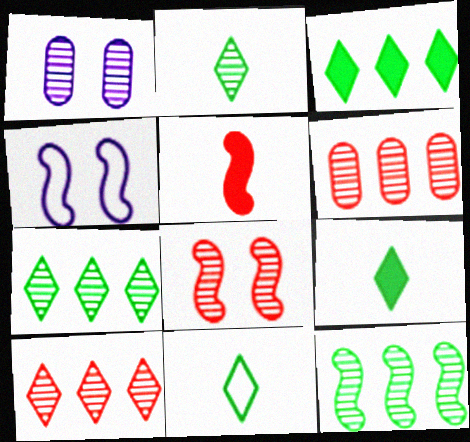[[2, 9, 11], 
[4, 5, 12], 
[4, 6, 9]]